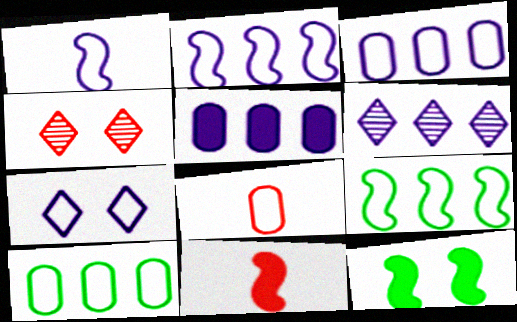[[1, 3, 7], 
[2, 5, 6], 
[6, 8, 12], 
[7, 8, 9]]